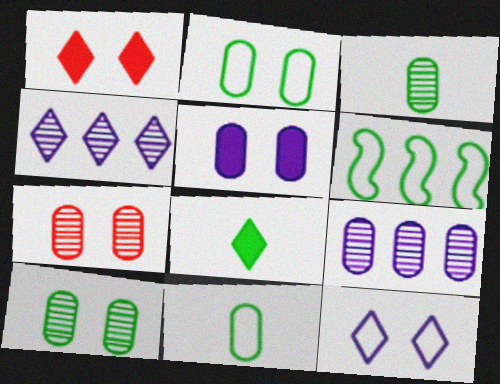[[2, 5, 7], 
[3, 7, 9], 
[6, 8, 10]]